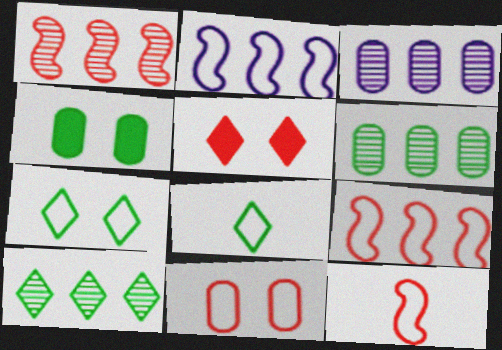[[1, 3, 10], 
[2, 8, 11]]